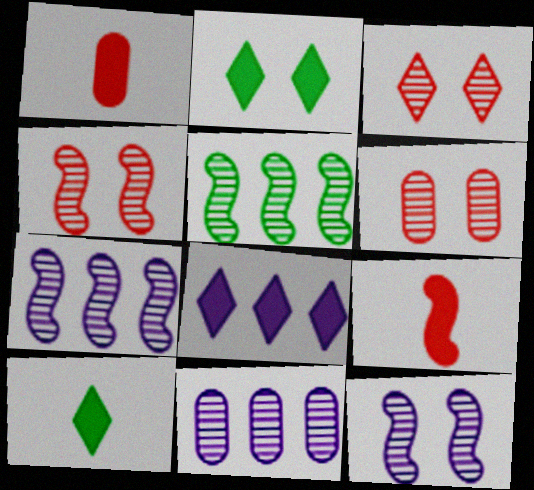[[3, 4, 6]]